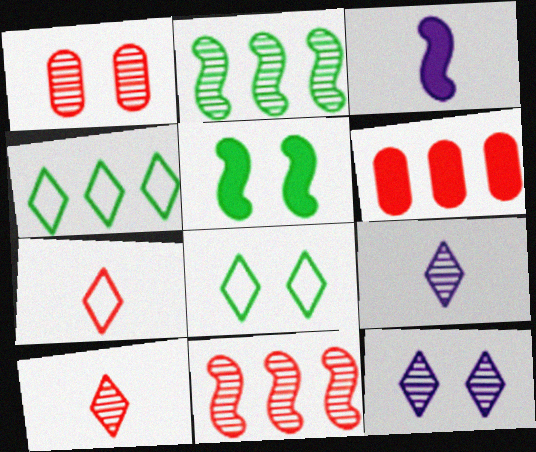[[1, 2, 9], 
[1, 3, 4], 
[1, 10, 11]]